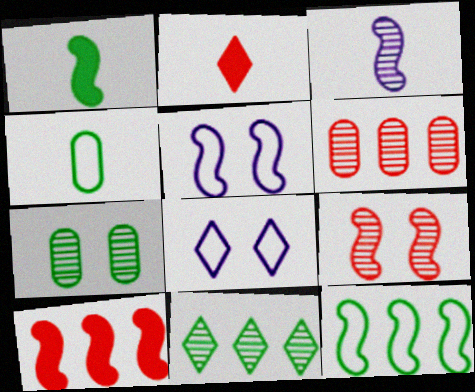[[1, 6, 8], 
[2, 3, 4], 
[2, 8, 11]]